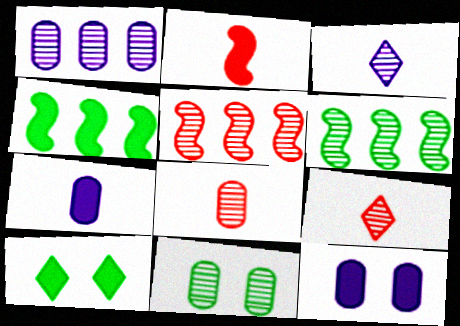[[1, 8, 11], 
[3, 5, 11]]